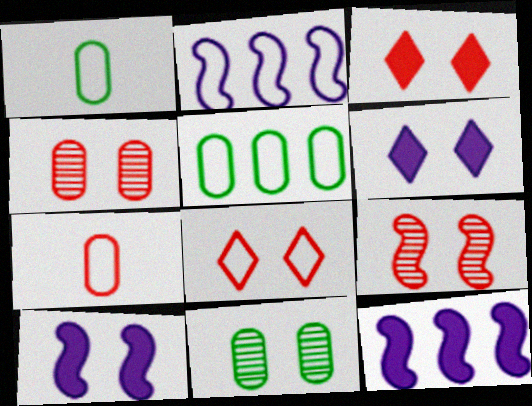[[1, 2, 8], 
[8, 10, 11]]